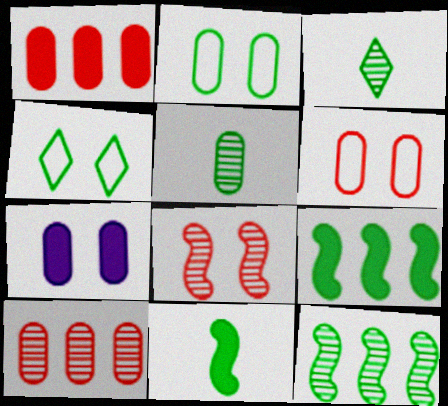[[2, 3, 9], 
[4, 5, 9], 
[4, 7, 8]]